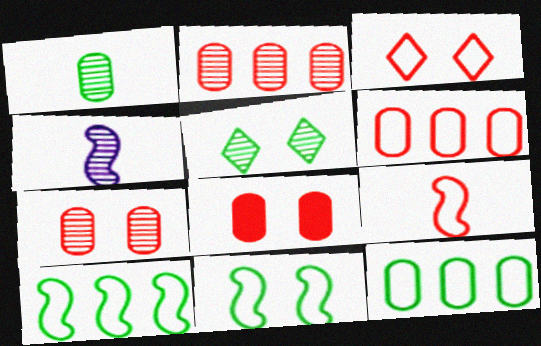[[2, 4, 5], 
[3, 6, 9]]